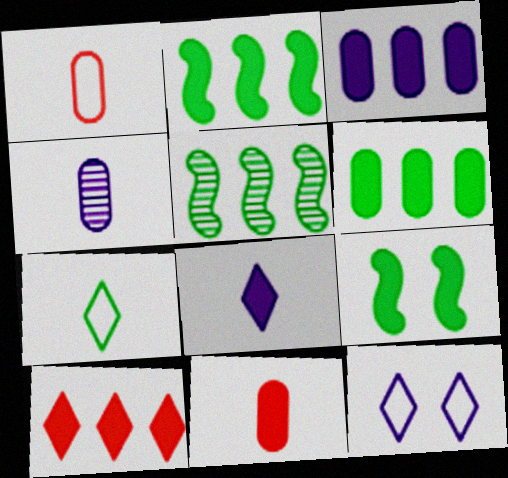[[2, 3, 10], 
[5, 11, 12]]